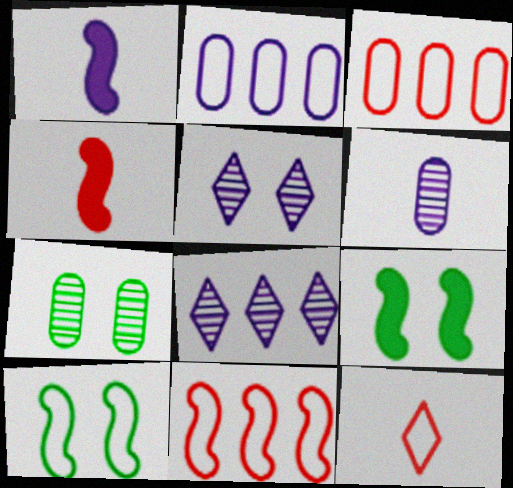[[1, 2, 5], 
[2, 10, 12]]